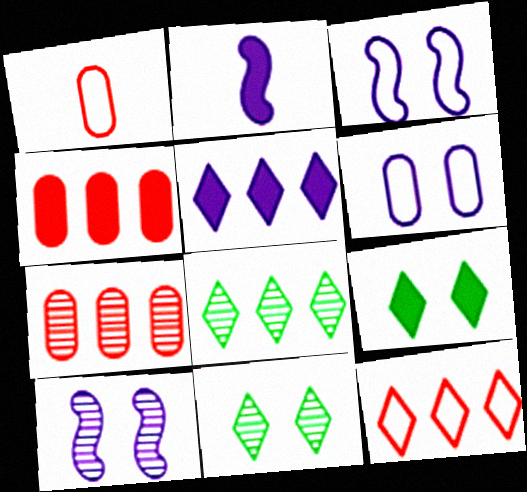[[2, 4, 9], 
[5, 8, 12]]